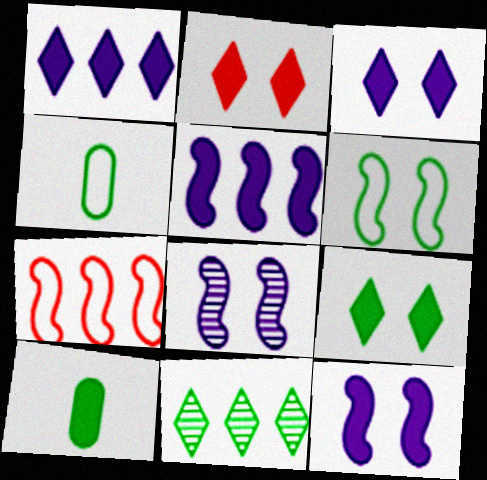[[2, 3, 9], 
[2, 5, 10], 
[6, 10, 11]]